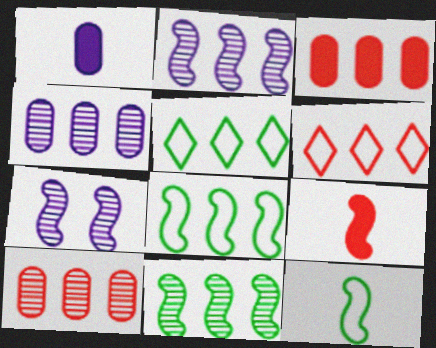[[2, 3, 5], 
[7, 8, 9]]